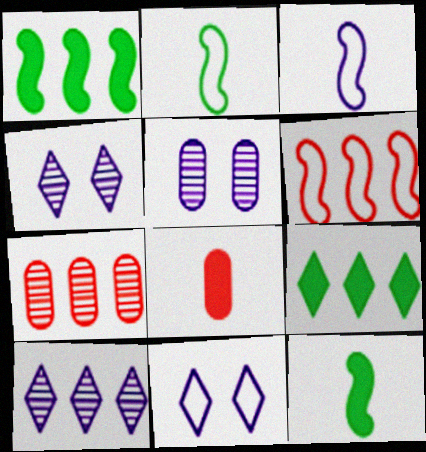[[7, 11, 12]]